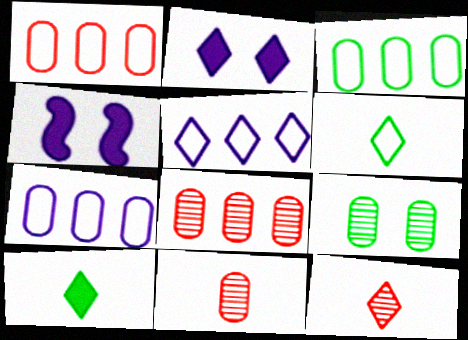[[1, 3, 7], 
[3, 4, 12], 
[4, 6, 8]]